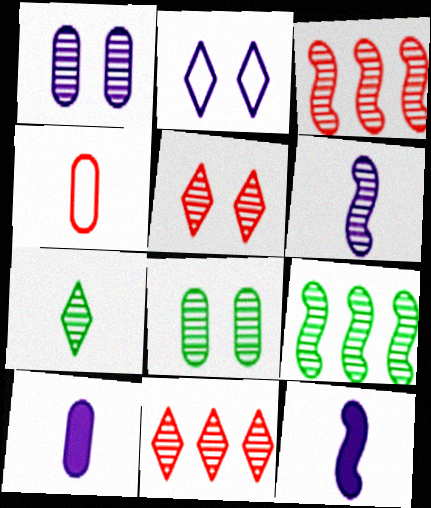[[1, 3, 7], 
[4, 7, 12], 
[6, 8, 11], 
[7, 8, 9]]